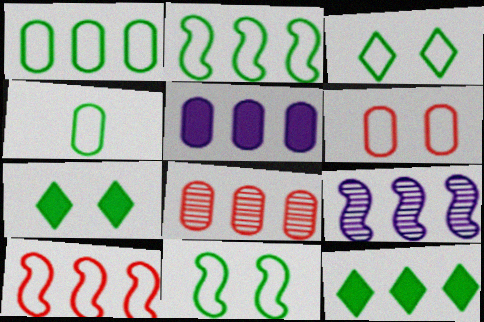[[1, 5, 8], 
[2, 3, 4]]